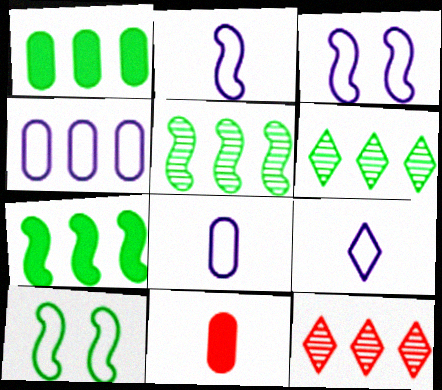[[2, 8, 9], 
[3, 4, 9], 
[3, 6, 11], 
[4, 7, 12]]